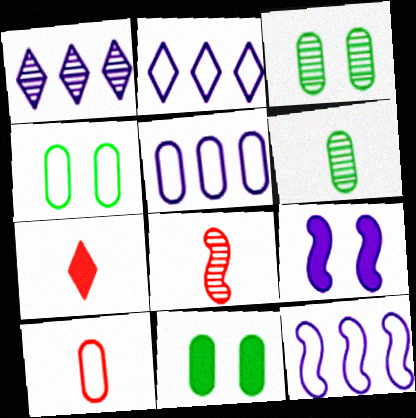[[1, 3, 8], 
[2, 5, 12], 
[2, 8, 11], 
[3, 4, 11], 
[3, 7, 12], 
[4, 5, 10], 
[7, 8, 10]]